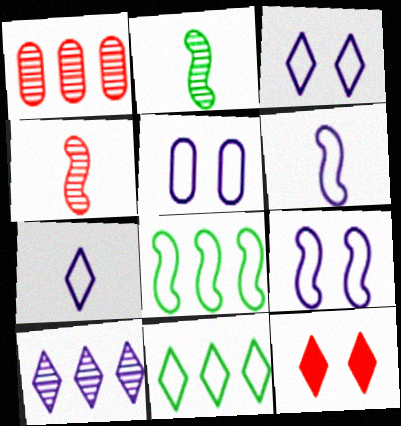[[3, 5, 9]]